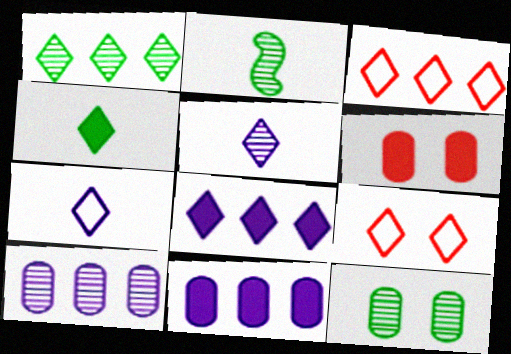[[1, 2, 12], 
[1, 3, 8], 
[2, 9, 11]]